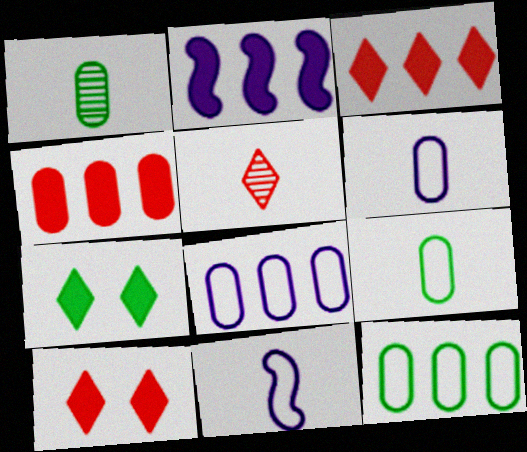[]